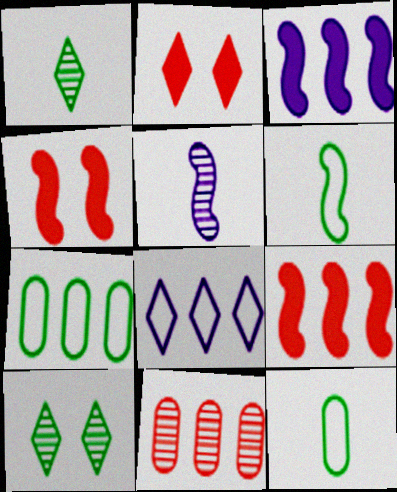[[1, 2, 8], 
[2, 5, 7], 
[5, 10, 11]]